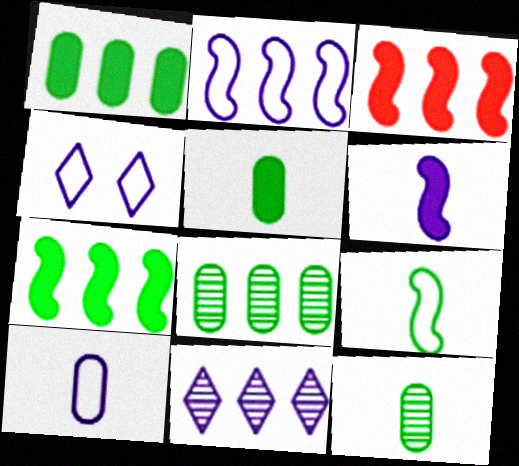[[2, 4, 10], 
[3, 4, 12]]